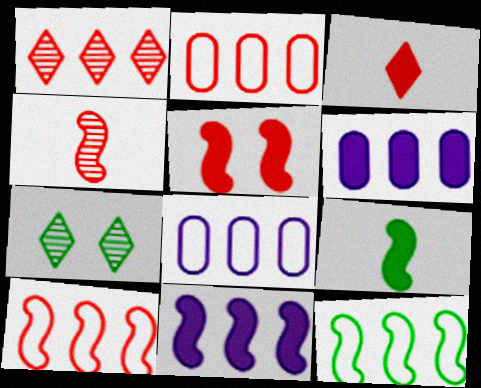[[1, 6, 12], 
[4, 5, 10], 
[5, 9, 11]]